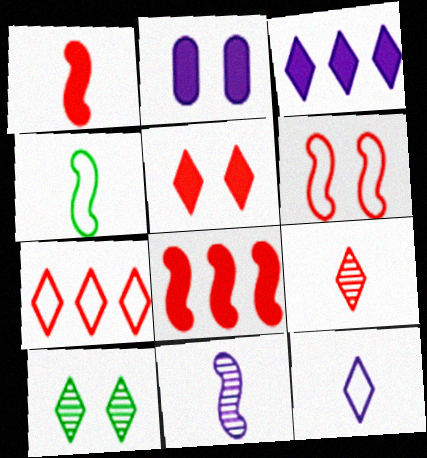[[1, 4, 11], 
[2, 6, 10], 
[5, 7, 9]]